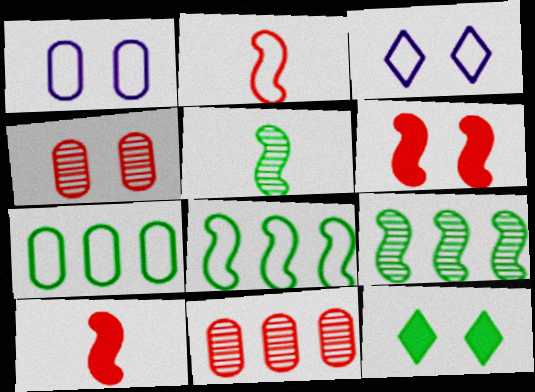[[2, 3, 7], 
[5, 7, 12]]